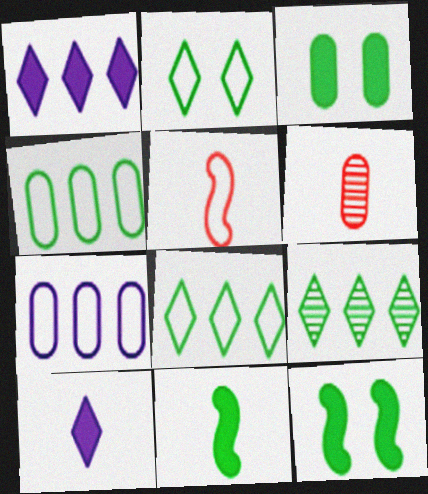[[2, 5, 7], 
[3, 6, 7]]